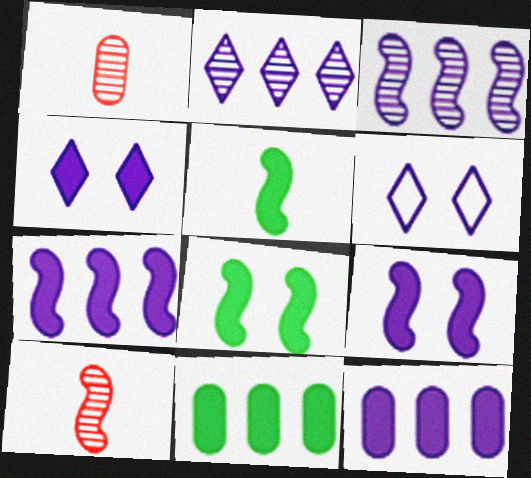[[6, 10, 11]]